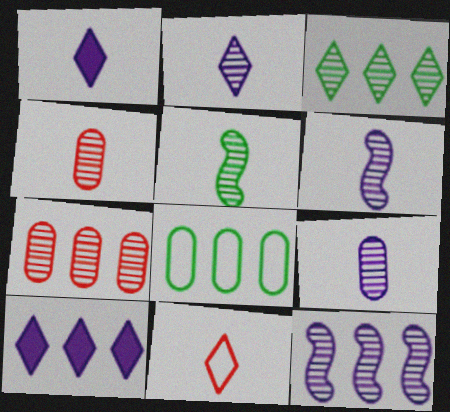[[2, 4, 5], 
[2, 6, 9], 
[3, 7, 12]]